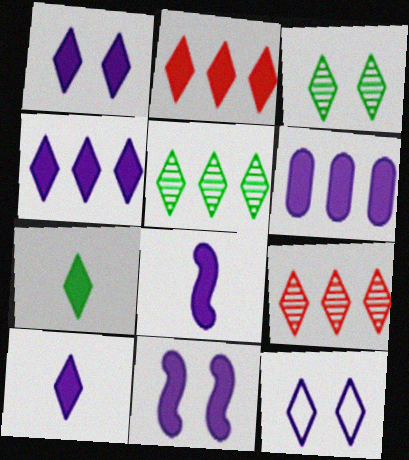[[1, 2, 7], 
[1, 4, 10], 
[1, 6, 8], 
[6, 10, 11], 
[7, 9, 12]]